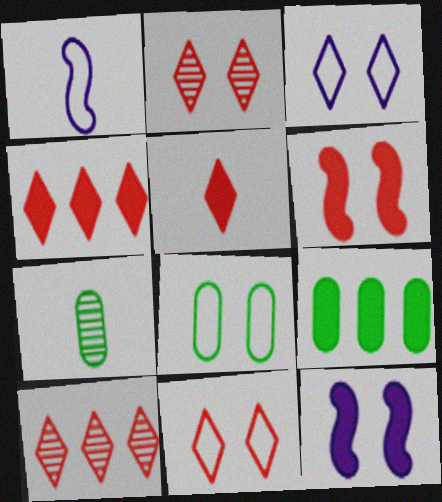[[1, 2, 9], 
[1, 5, 7], 
[2, 8, 12], 
[5, 9, 12], 
[5, 10, 11], 
[7, 8, 9]]